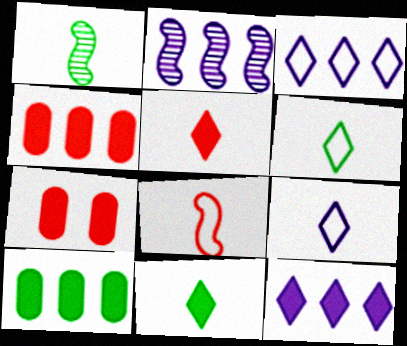[[1, 3, 7], 
[2, 6, 7]]